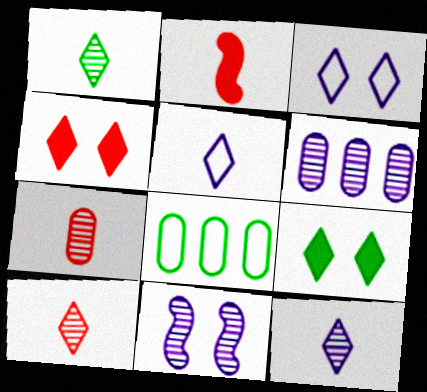[[1, 10, 12], 
[6, 11, 12]]